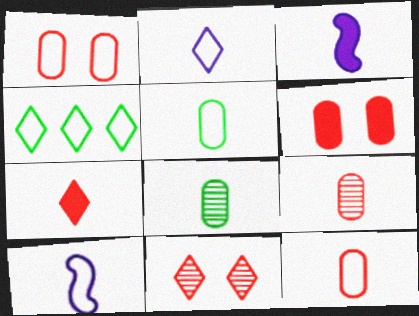[[1, 4, 10], 
[7, 8, 10]]